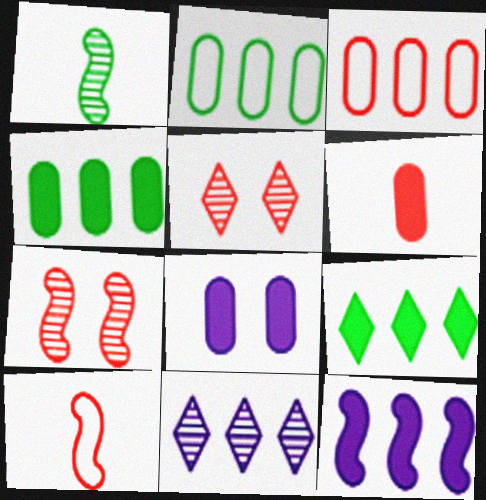[[4, 6, 8]]